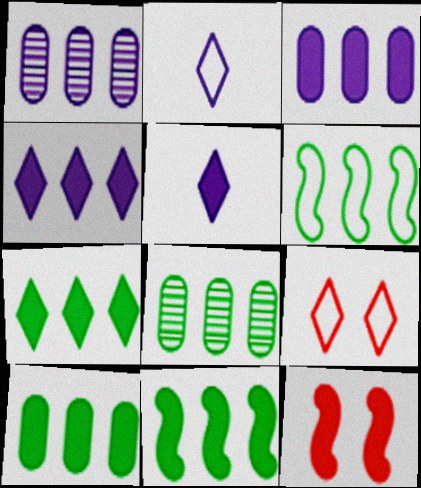[[2, 8, 12], 
[5, 10, 12], 
[6, 7, 8], 
[7, 10, 11]]